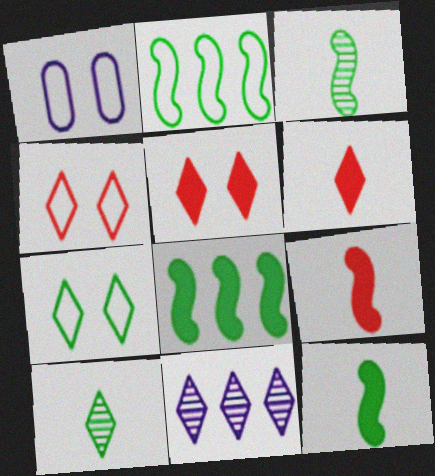[[6, 7, 11]]